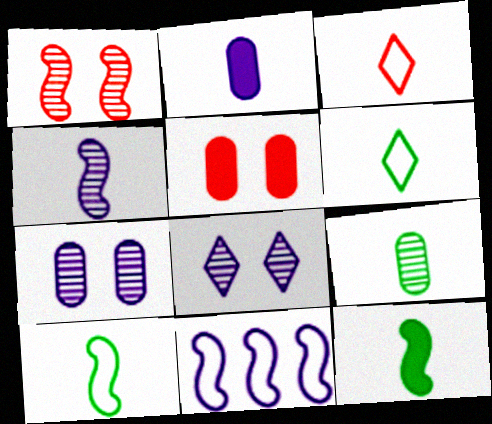[[1, 11, 12], 
[2, 8, 11], 
[6, 9, 12]]